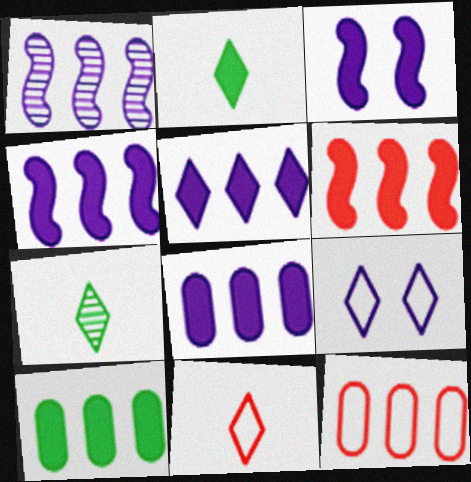[[3, 7, 12], 
[4, 5, 8], 
[5, 6, 10]]